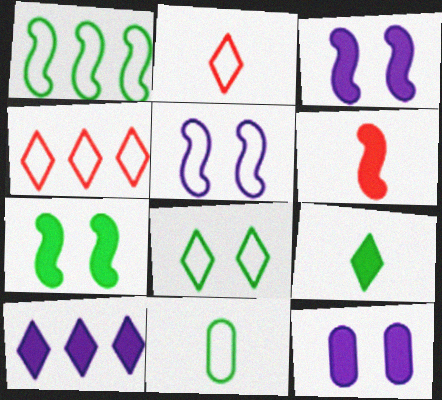[[1, 8, 11], 
[4, 5, 11]]